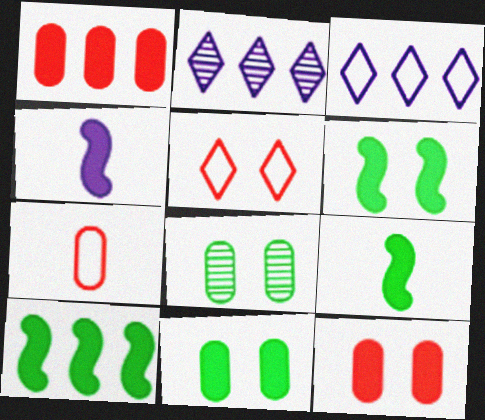[[2, 6, 7], 
[6, 9, 10]]